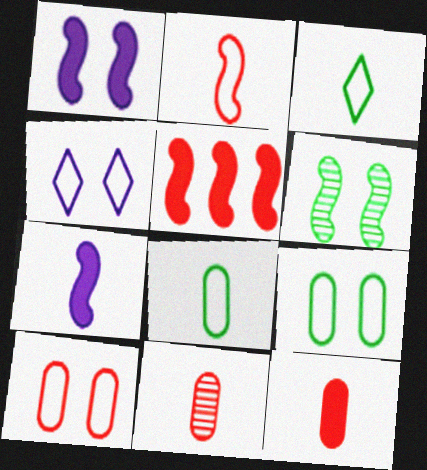[[3, 7, 11]]